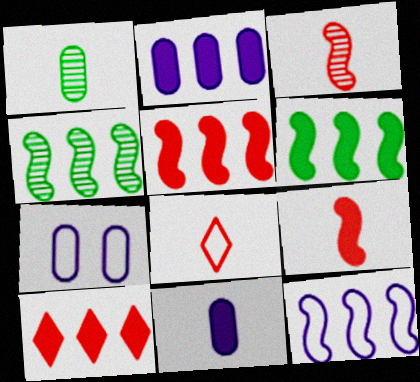[[2, 6, 10], 
[4, 5, 12]]